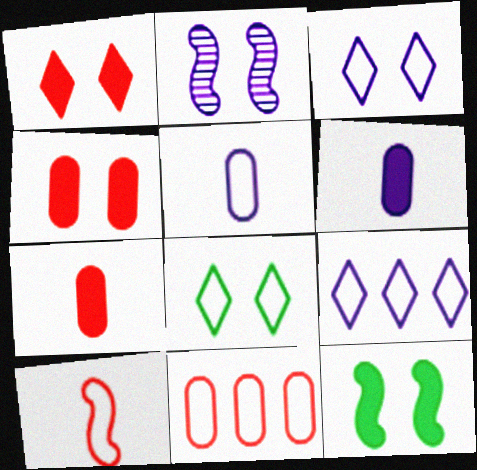[[2, 4, 8], 
[2, 6, 9]]